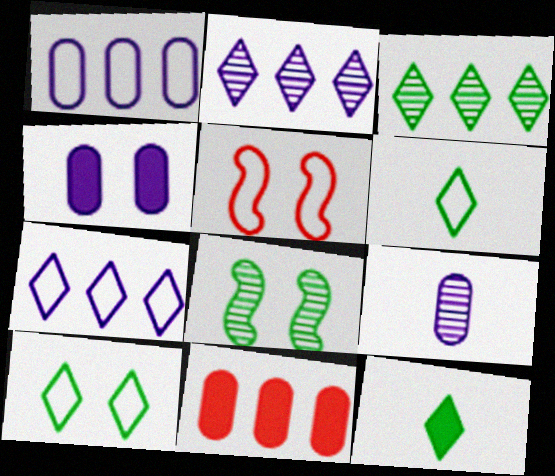[[1, 4, 9], 
[1, 5, 6], 
[3, 10, 12]]